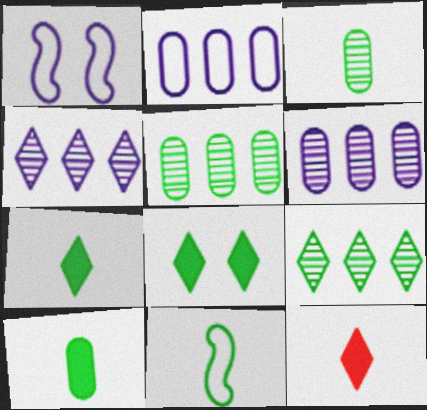[[1, 5, 12], 
[3, 7, 11], 
[5, 8, 11]]